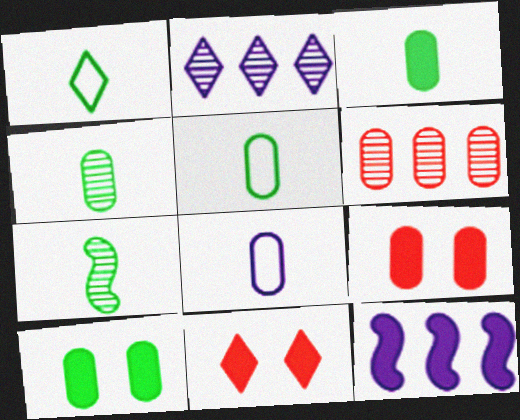[[1, 2, 11], 
[1, 3, 7], 
[3, 4, 5], 
[3, 11, 12], 
[6, 8, 10]]